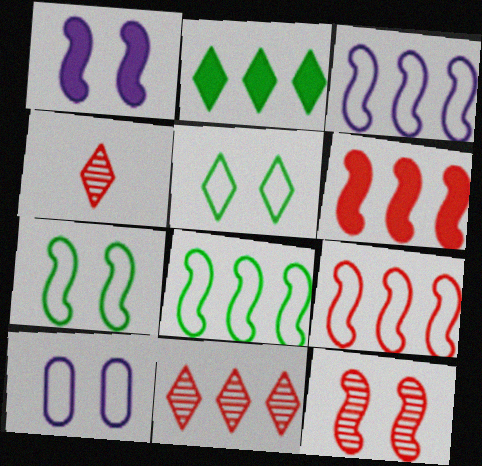[[1, 7, 12], 
[3, 8, 9]]